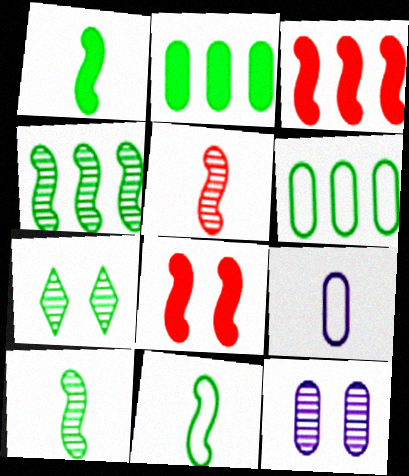[[1, 6, 7], 
[1, 10, 11], 
[2, 7, 11], 
[3, 7, 9]]